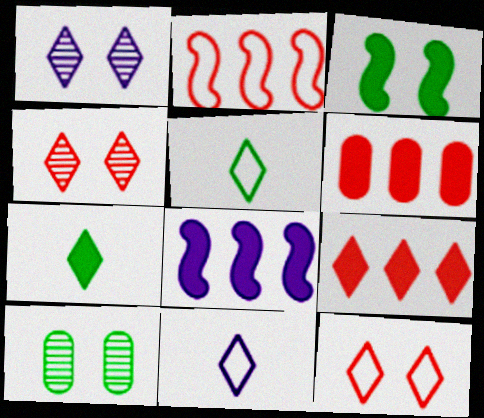[[1, 5, 9]]